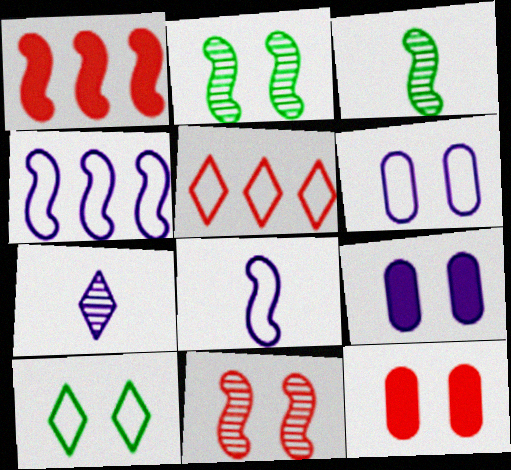[[1, 2, 8], 
[3, 5, 9], 
[4, 7, 9], 
[9, 10, 11]]